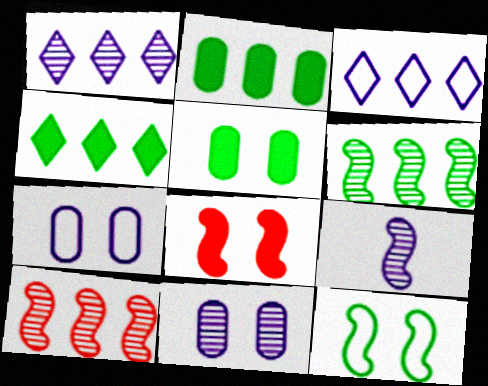[[1, 9, 11], 
[2, 3, 10]]